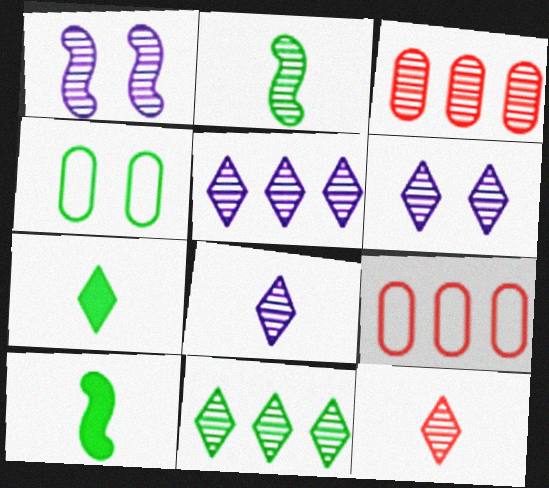[[1, 7, 9], 
[2, 3, 6], 
[4, 10, 11], 
[5, 6, 8], 
[6, 9, 10], 
[6, 11, 12]]